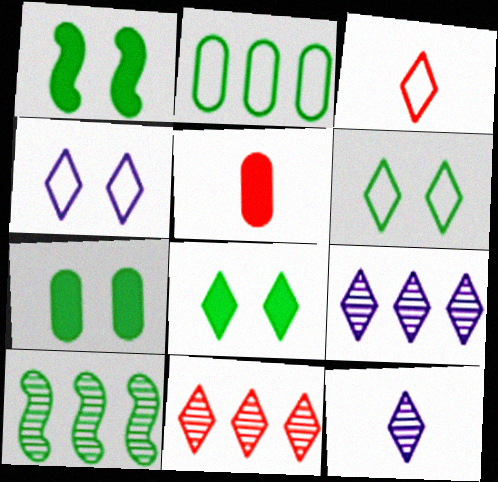[[1, 7, 8], 
[3, 8, 9], 
[4, 5, 10]]